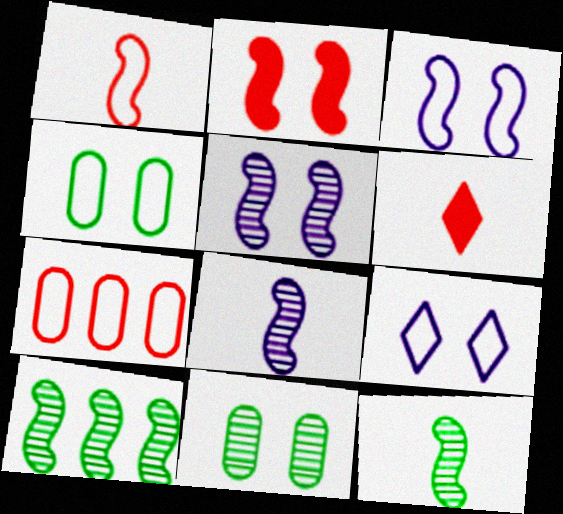[[2, 9, 11]]